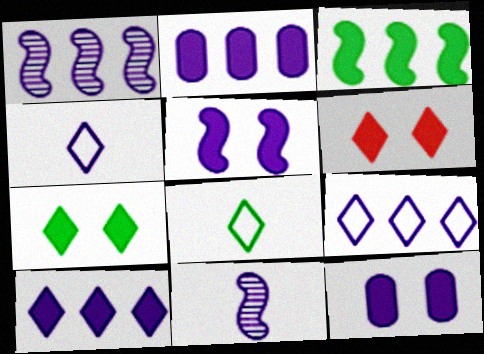[[1, 2, 9], 
[1, 4, 12], 
[9, 11, 12]]